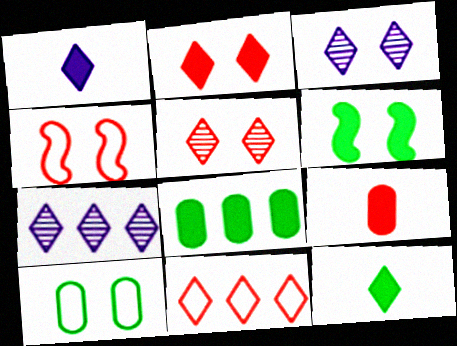[[3, 11, 12], 
[6, 8, 12]]